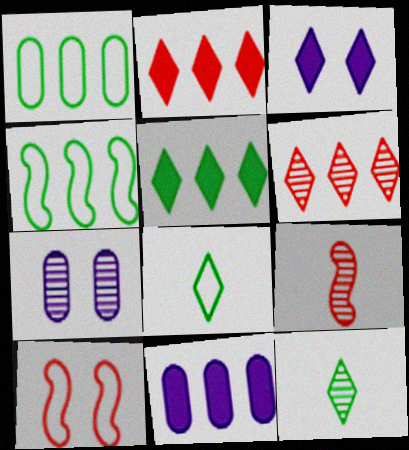[[1, 3, 9], 
[3, 6, 8], 
[4, 6, 11], 
[10, 11, 12]]